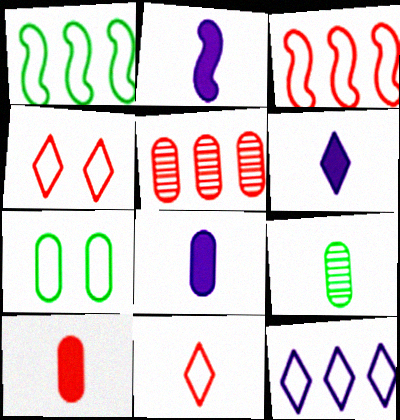[[2, 6, 8], 
[2, 9, 11], 
[5, 7, 8]]